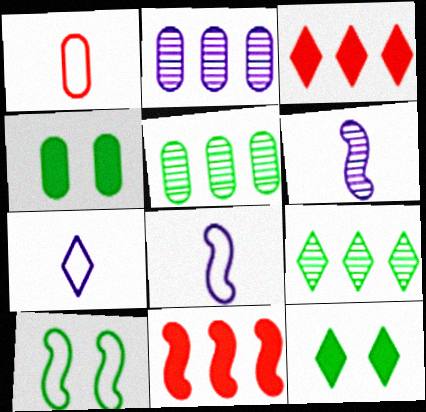[[1, 2, 4], 
[6, 10, 11]]